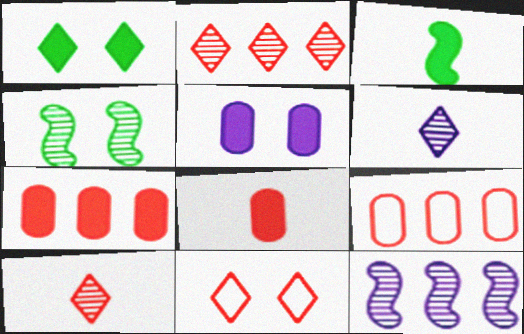[[4, 5, 11]]